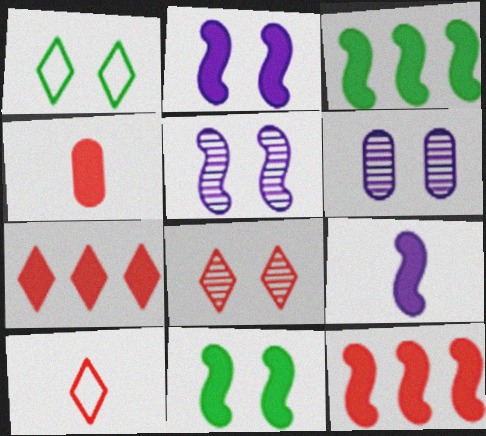[[3, 6, 10], 
[7, 8, 10], 
[9, 11, 12]]